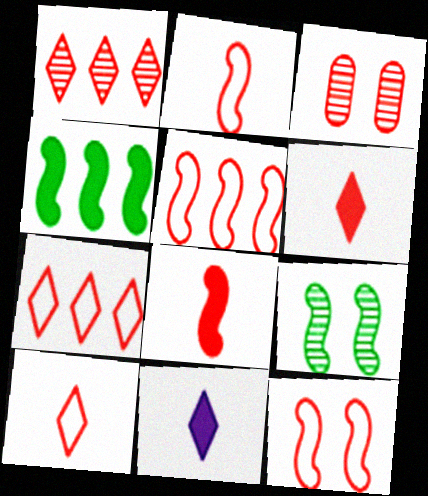[[2, 5, 12], 
[3, 5, 6], 
[3, 7, 8]]